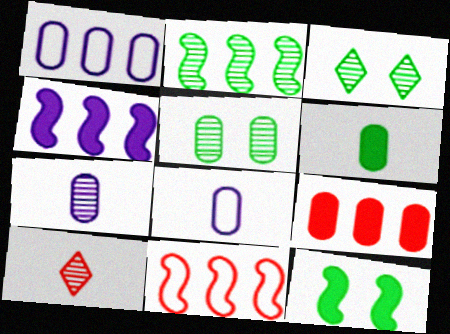[[1, 10, 12], 
[2, 4, 11], 
[5, 8, 9]]